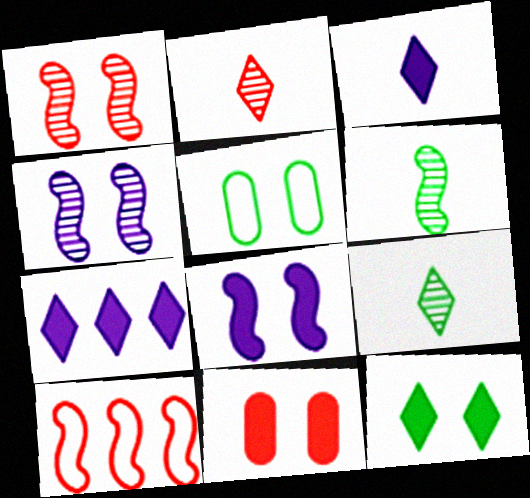[[2, 10, 11], 
[6, 8, 10], 
[8, 11, 12]]